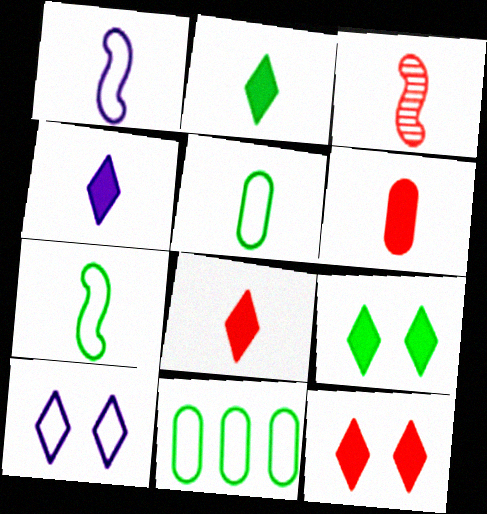[[2, 4, 8], 
[3, 4, 5]]